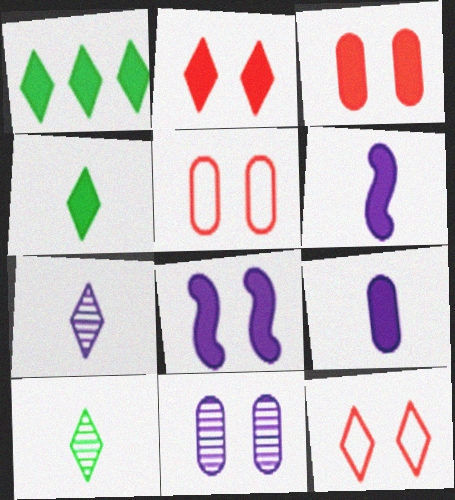[[1, 3, 6], 
[1, 7, 12]]